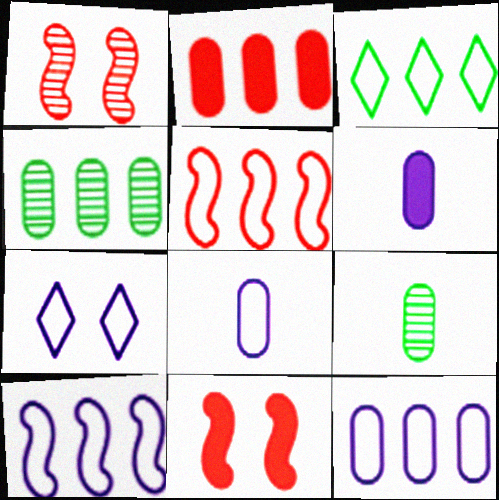[[1, 3, 6], 
[2, 4, 12], 
[3, 5, 12], 
[7, 8, 10]]